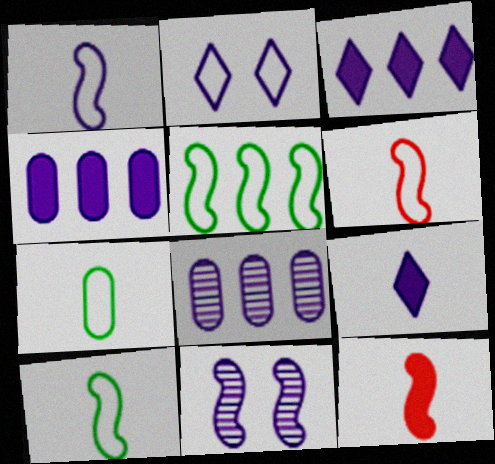[[1, 6, 10], 
[5, 11, 12]]